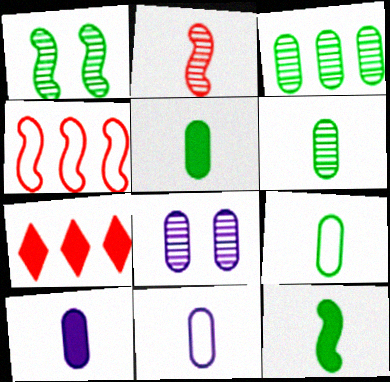[[1, 7, 11], 
[5, 6, 9]]